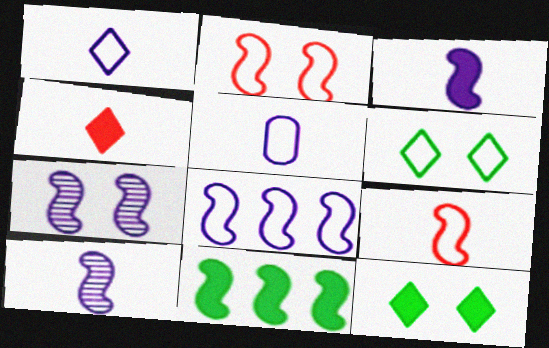[[2, 10, 11], 
[3, 7, 8], 
[7, 9, 11]]